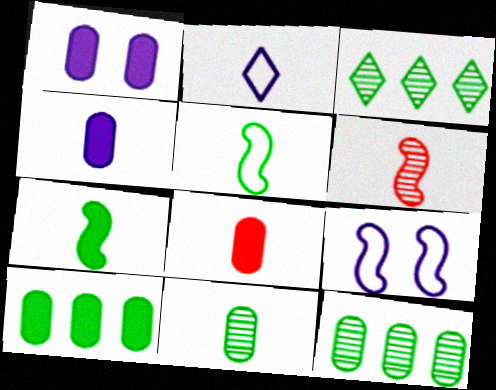[[1, 8, 10], 
[3, 8, 9]]